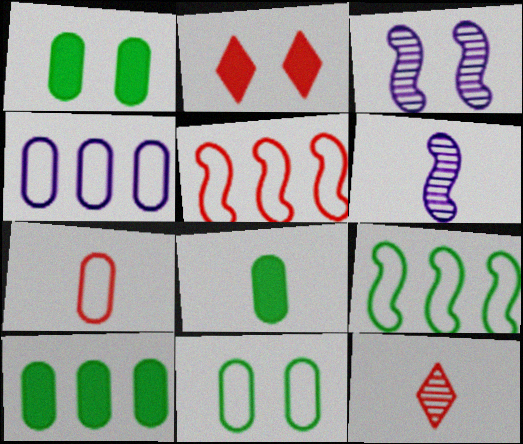[[1, 8, 10], 
[2, 3, 11], 
[4, 7, 11]]